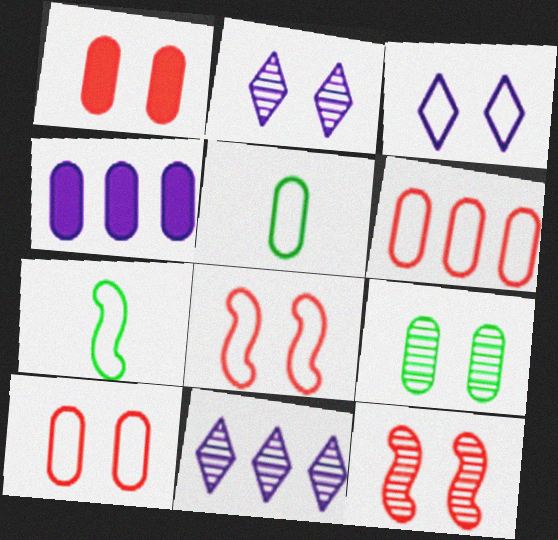[[1, 7, 11], 
[2, 9, 12], 
[3, 6, 7]]